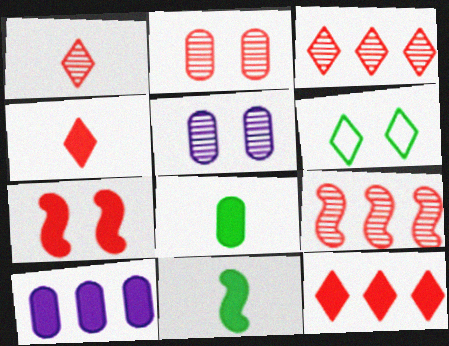[[1, 2, 9], 
[5, 6, 7]]